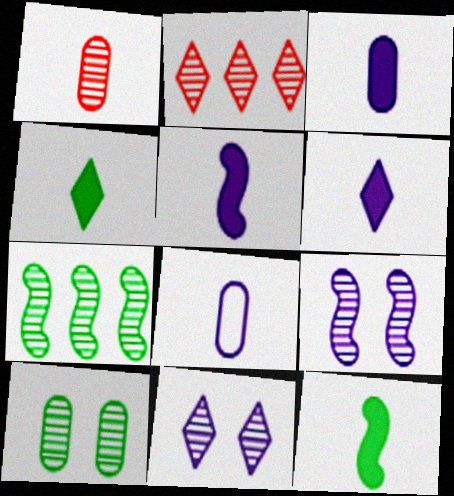[[1, 7, 11], 
[3, 5, 6]]